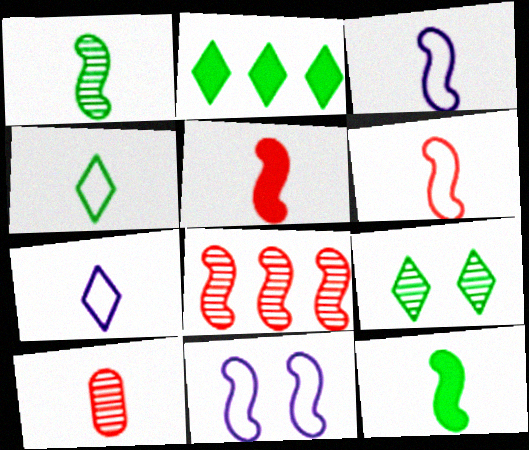[[1, 3, 5], 
[2, 4, 9], 
[2, 10, 11], 
[7, 10, 12], 
[8, 11, 12]]